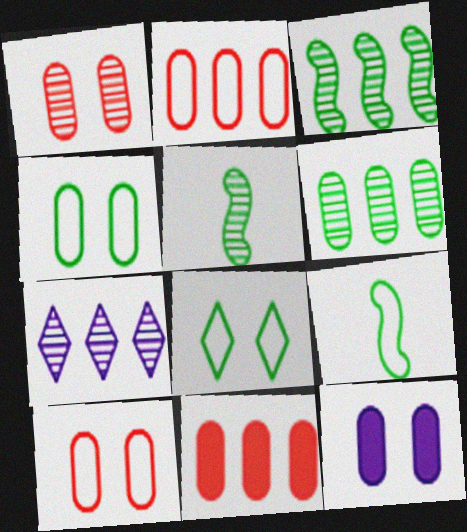[[1, 4, 12], 
[1, 5, 7]]